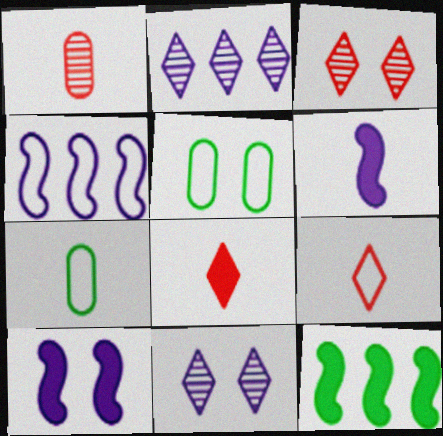[[3, 5, 10], 
[4, 5, 9]]